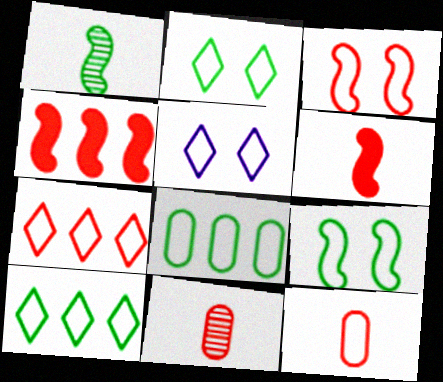[[3, 7, 12]]